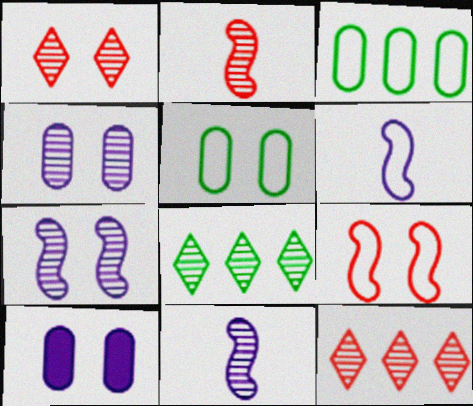[[2, 4, 8]]